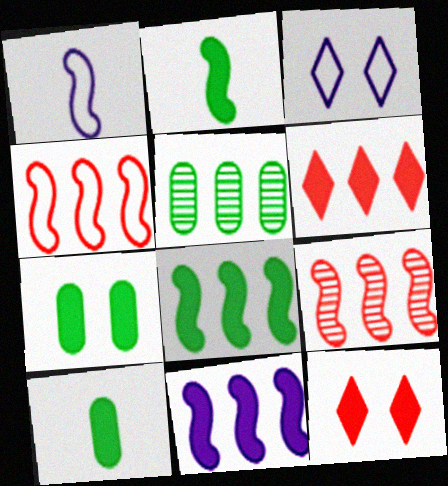[[1, 5, 12], 
[3, 9, 10], 
[10, 11, 12]]